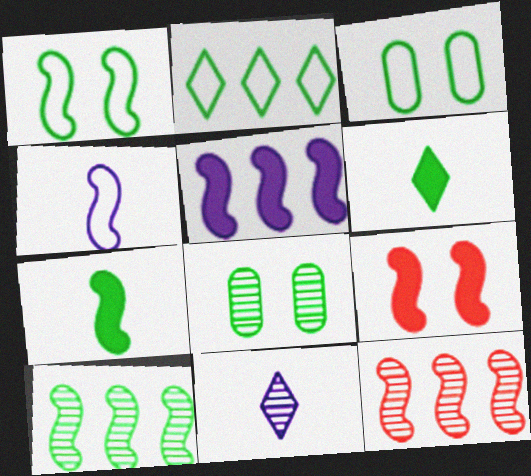[[1, 7, 10], 
[2, 7, 8], 
[3, 6, 10], 
[4, 9, 10], 
[5, 7, 9], 
[8, 11, 12]]